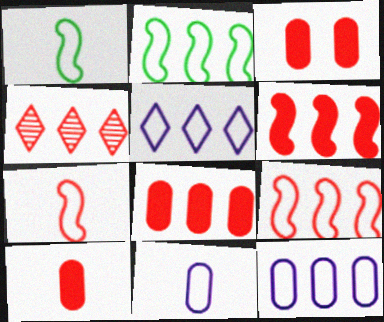[[3, 4, 7], 
[3, 8, 10], 
[4, 8, 9]]